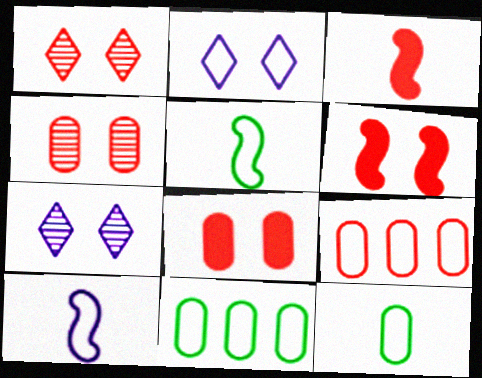[[1, 3, 9], 
[2, 5, 9], 
[3, 7, 11]]